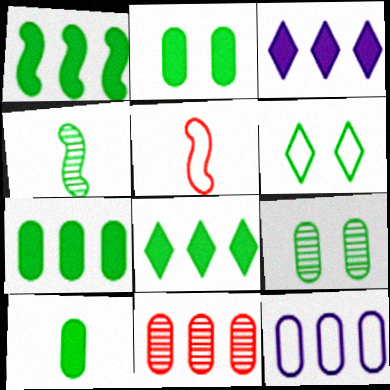[[1, 7, 8], 
[2, 7, 10], 
[3, 5, 9], 
[4, 6, 7], 
[5, 6, 12], 
[7, 11, 12]]